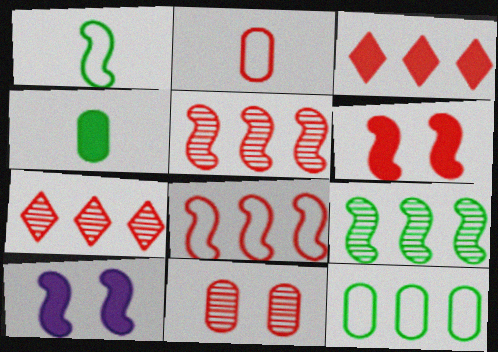[[1, 5, 10], 
[2, 6, 7], 
[3, 4, 10]]